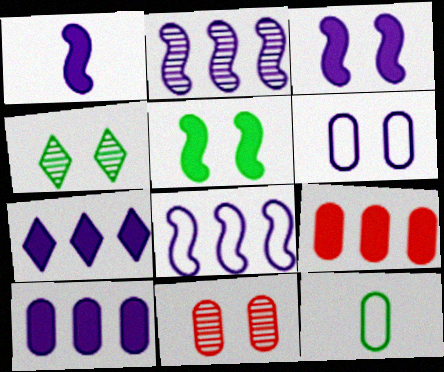[[10, 11, 12]]